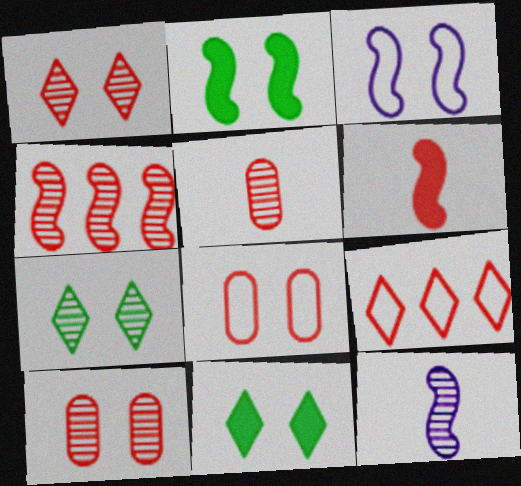[[1, 4, 5], 
[3, 10, 11], 
[6, 9, 10]]